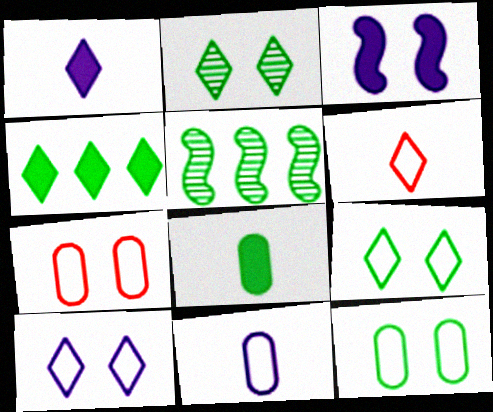[[1, 5, 7], 
[2, 3, 7], 
[5, 8, 9]]